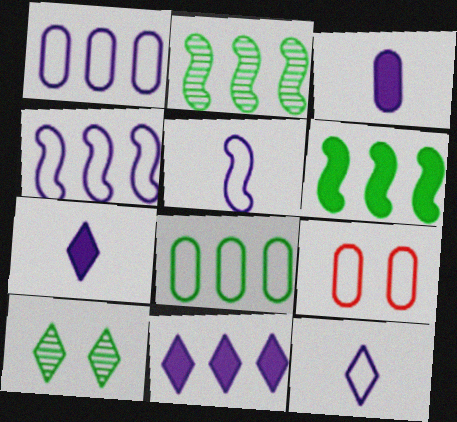[[2, 7, 9]]